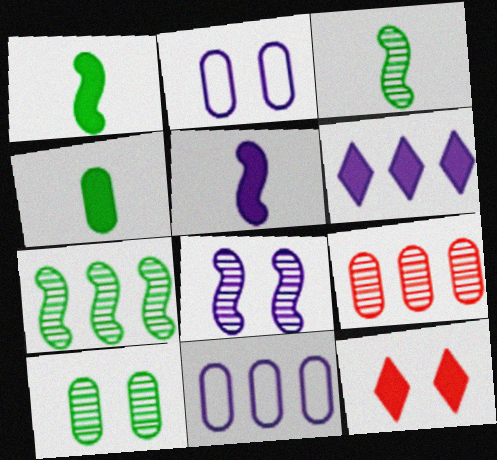[[2, 4, 9], 
[3, 11, 12]]